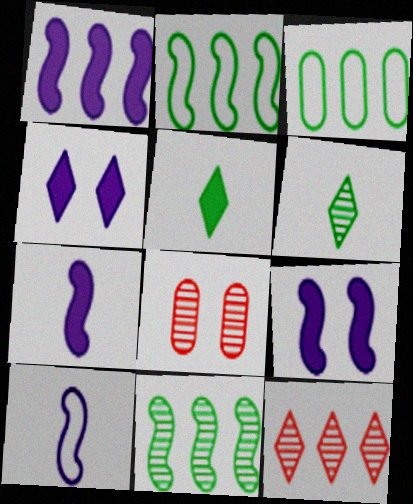[[1, 3, 12], 
[1, 7, 9]]